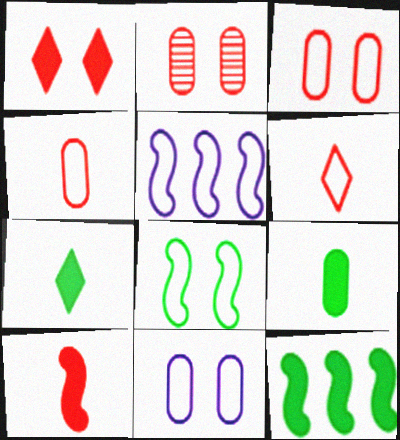[[2, 5, 7]]